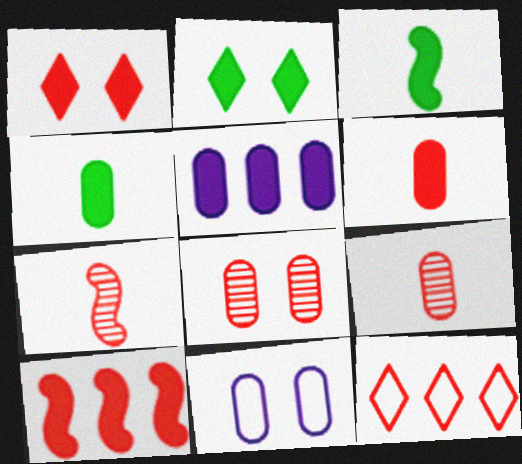[[1, 3, 5], 
[1, 6, 10]]